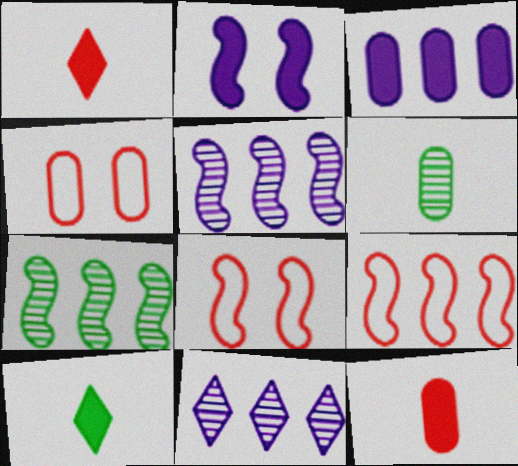[[3, 4, 6], 
[4, 5, 10]]